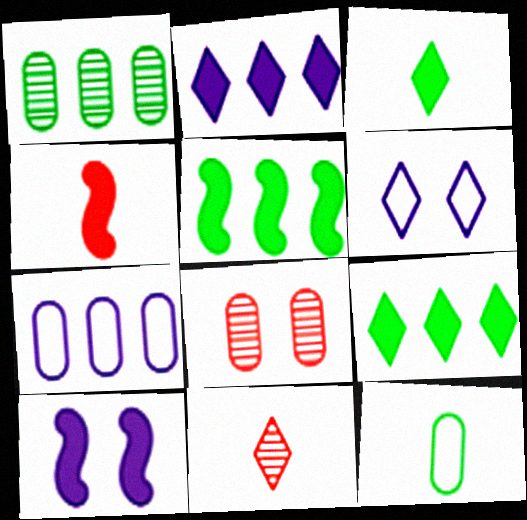[[1, 4, 6], 
[4, 5, 10], 
[6, 9, 11]]